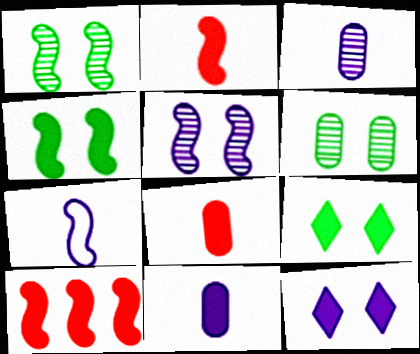[[1, 7, 10], 
[9, 10, 11]]